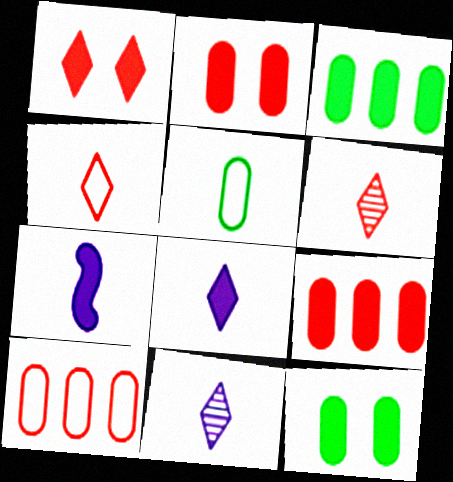[[1, 3, 7], 
[5, 6, 7]]